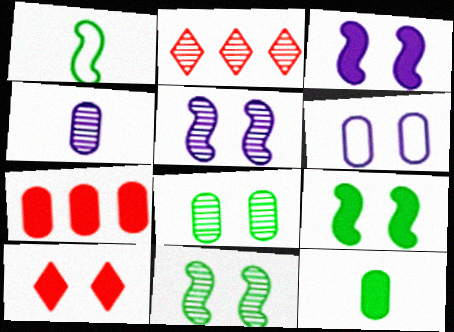[[2, 4, 11], 
[6, 10, 11]]